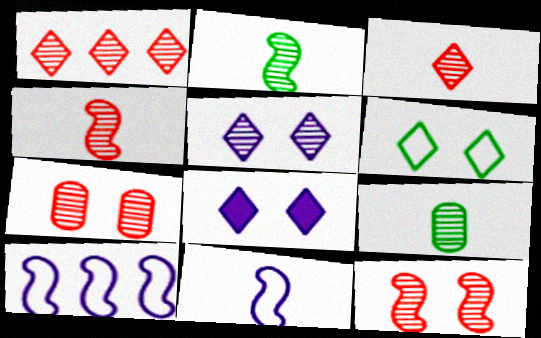[[1, 4, 7]]